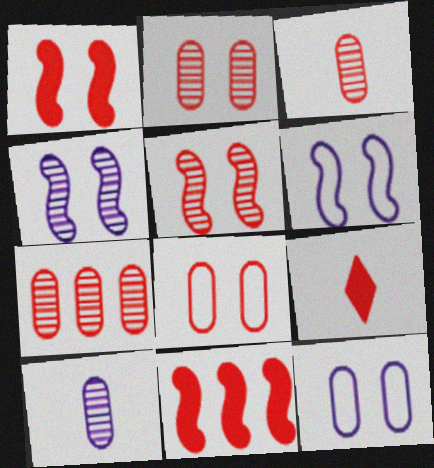[[2, 3, 7]]